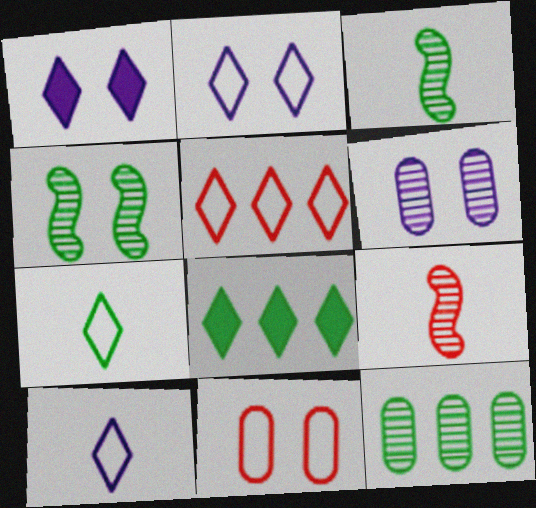[[1, 4, 11], 
[2, 5, 7]]